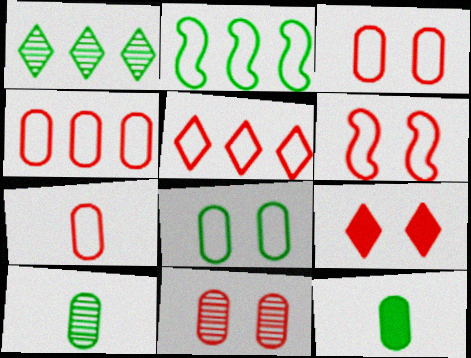[[3, 4, 7], 
[5, 6, 7], 
[6, 9, 11]]